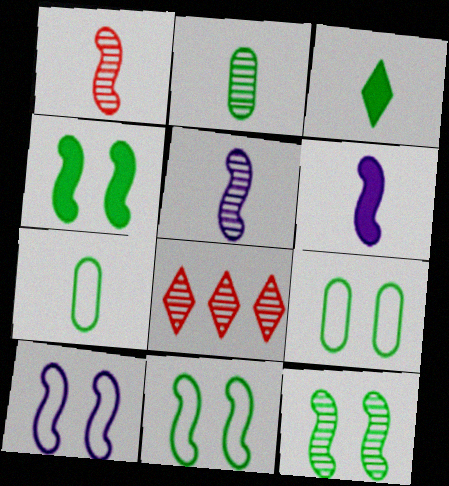[[4, 11, 12], 
[6, 8, 9]]